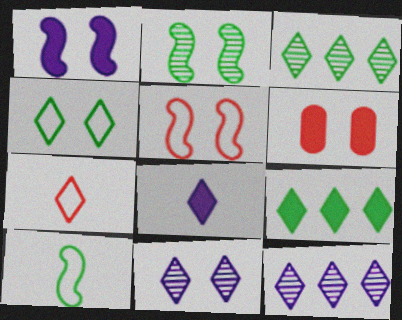[[1, 2, 5], 
[6, 10, 12], 
[7, 9, 11]]